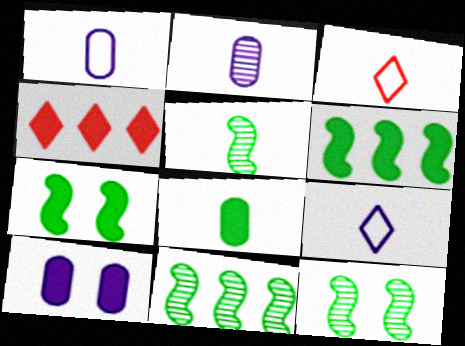[[1, 4, 12], 
[3, 10, 11], 
[5, 11, 12]]